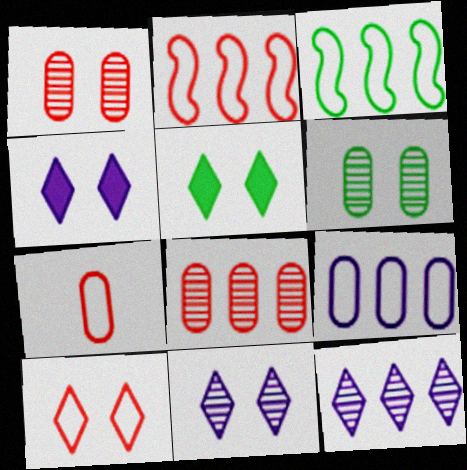[[2, 7, 10], 
[5, 10, 11]]